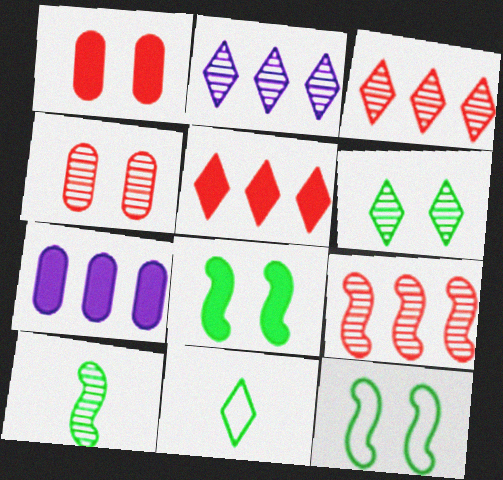[[2, 4, 10]]